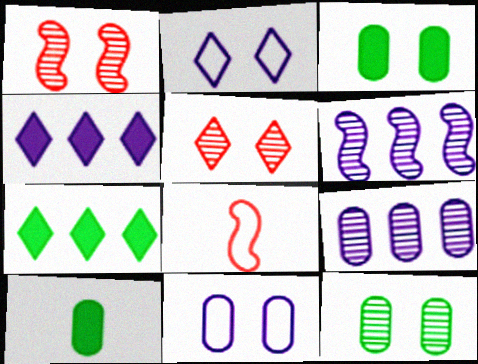[[1, 2, 3], 
[4, 8, 12]]